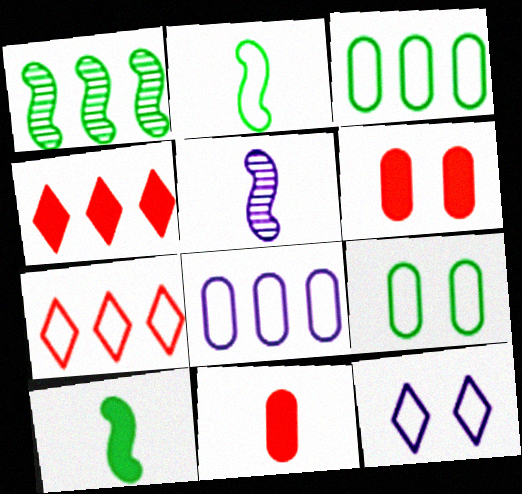[[1, 4, 8], 
[1, 11, 12], 
[4, 5, 9]]